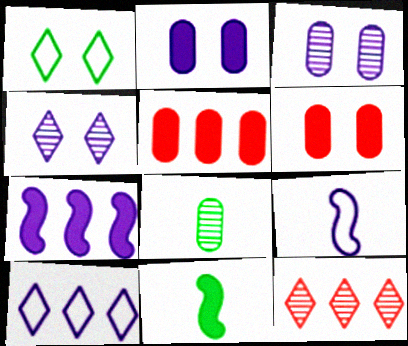[]